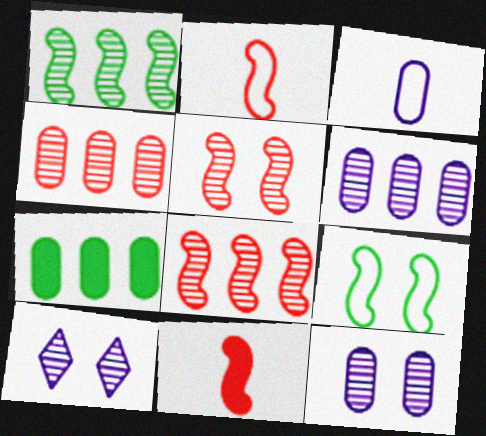[[2, 7, 10]]